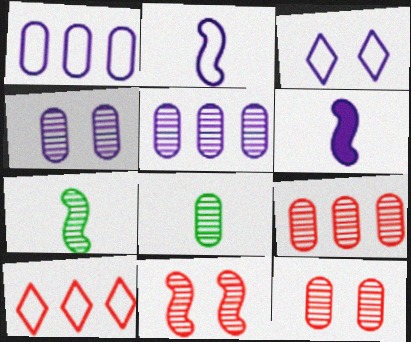[[1, 2, 3], 
[3, 5, 6], 
[4, 8, 9], 
[5, 8, 12]]